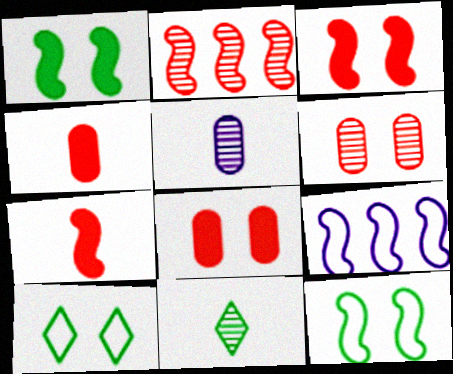[[8, 9, 11]]